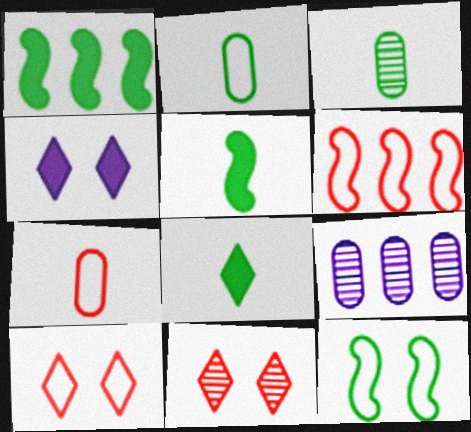[[3, 4, 6], 
[5, 9, 10], 
[6, 7, 10]]